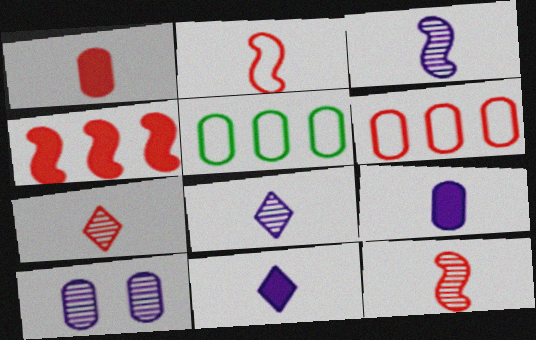[[1, 2, 7], 
[1, 5, 10]]